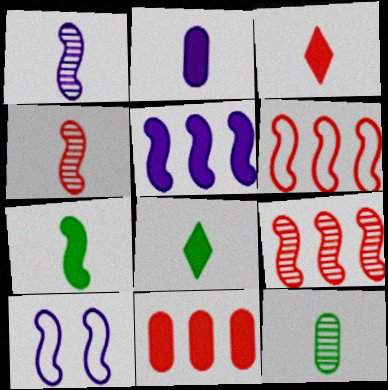[[1, 5, 10], 
[2, 3, 7], 
[7, 9, 10]]